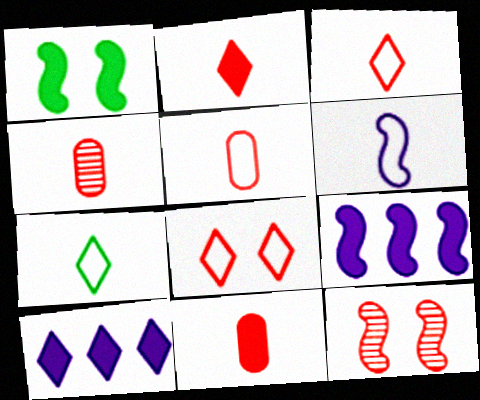[[1, 10, 11], 
[4, 5, 11], 
[5, 6, 7]]